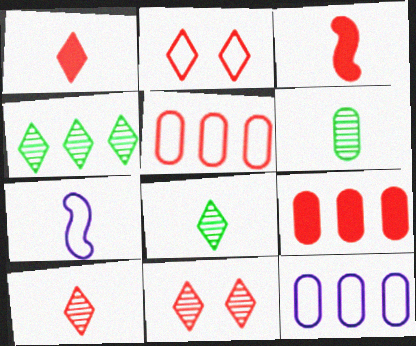[[1, 6, 7], 
[3, 5, 11]]